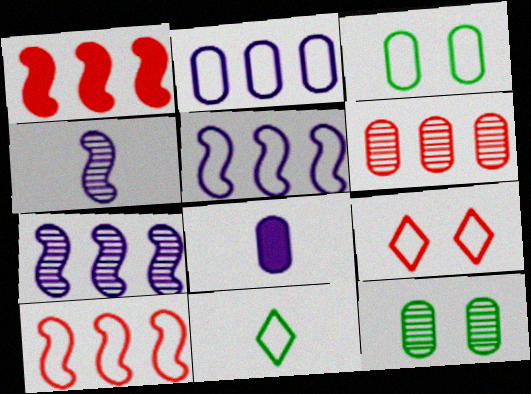[[3, 6, 8]]